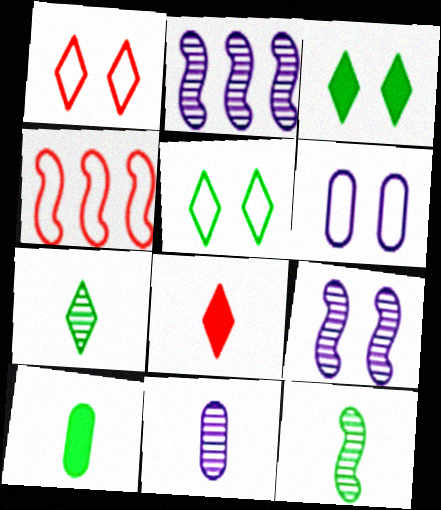[[1, 2, 10], 
[3, 4, 11]]